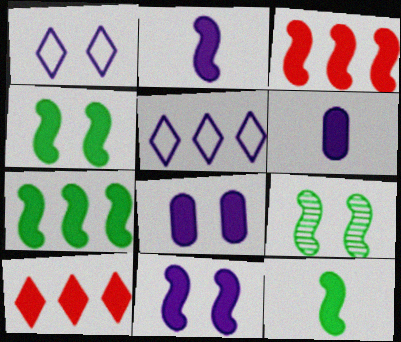[[2, 3, 4], 
[3, 11, 12], 
[4, 6, 10], 
[4, 7, 12], 
[8, 10, 12]]